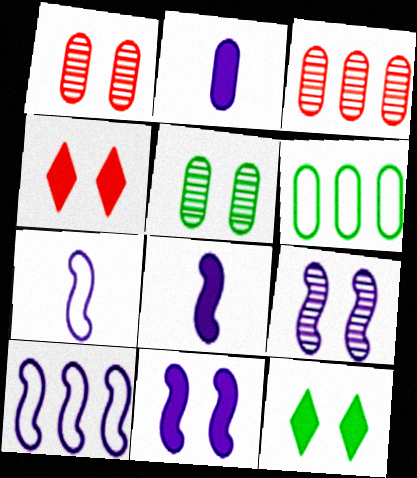[[1, 2, 6], 
[3, 7, 12], 
[8, 9, 10]]